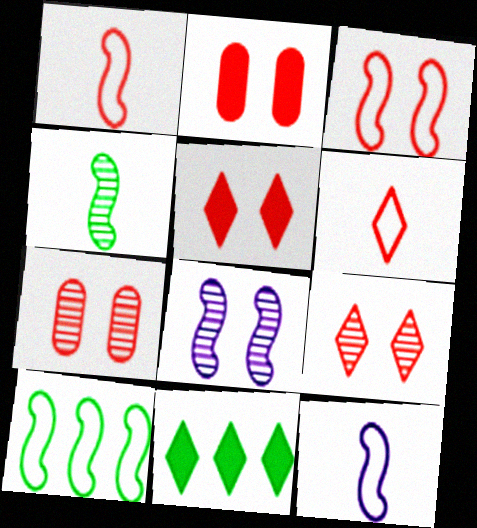[[2, 3, 9], 
[3, 5, 7], 
[3, 10, 12], 
[7, 11, 12]]